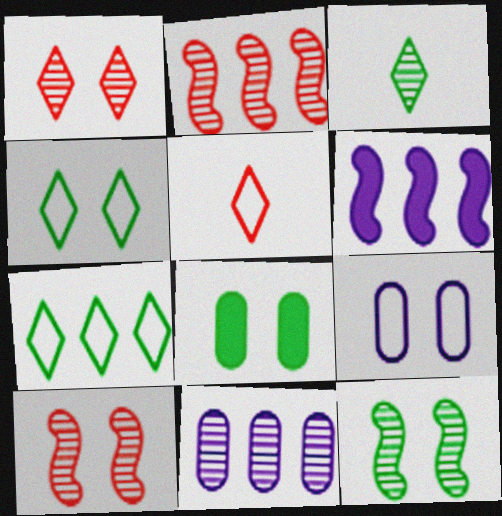[[3, 10, 11], 
[4, 8, 12]]